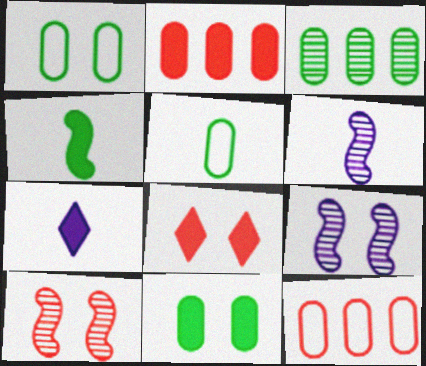[[1, 8, 9], 
[3, 5, 11]]